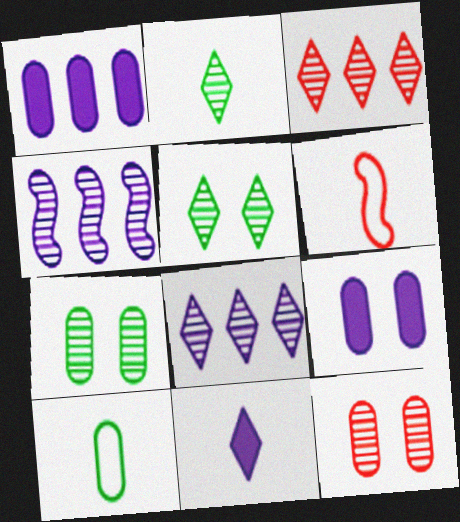[[1, 5, 6], 
[1, 10, 12], 
[2, 4, 12]]